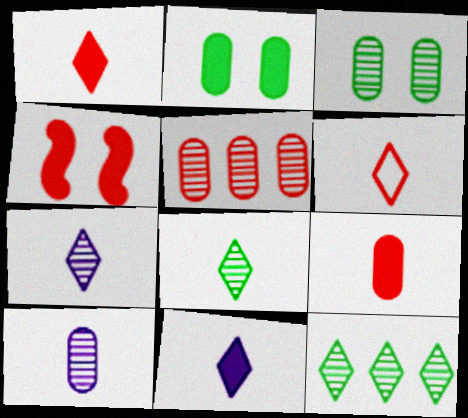[[3, 5, 10], 
[4, 5, 6], 
[6, 8, 11]]